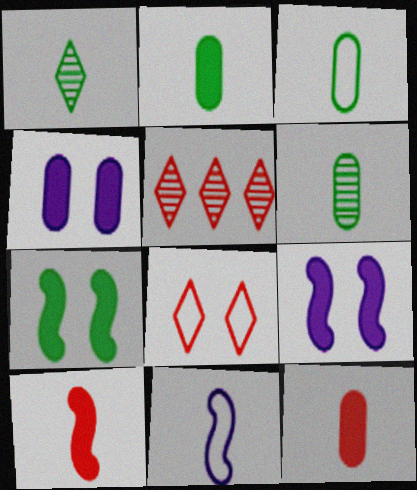[[1, 11, 12], 
[2, 3, 6], 
[3, 5, 9]]